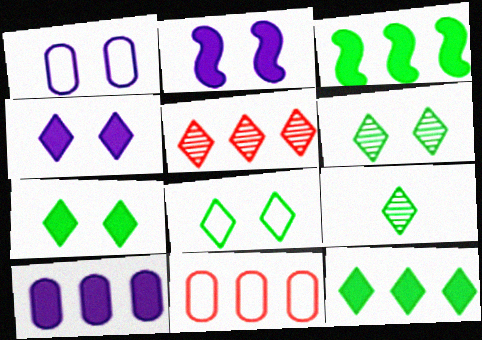[[2, 9, 11], 
[6, 7, 8], 
[8, 9, 12]]